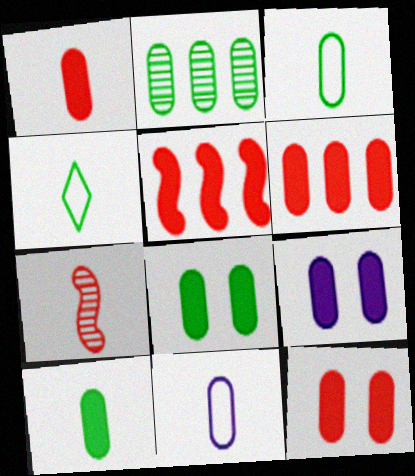[[1, 6, 12], 
[2, 3, 8], 
[2, 11, 12], 
[6, 9, 10], 
[8, 9, 12]]